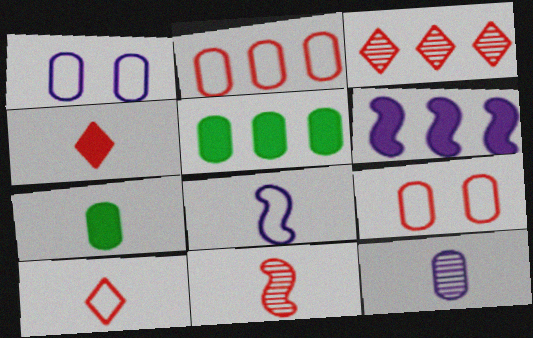[[5, 9, 12]]